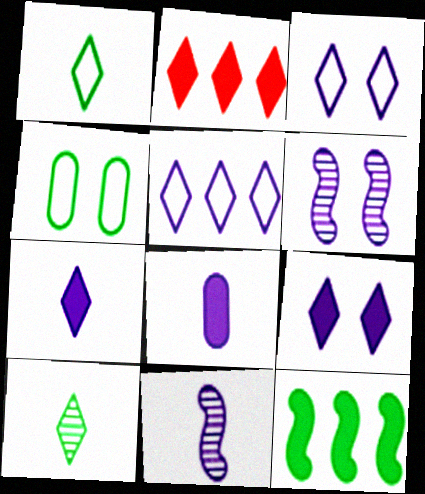[[2, 3, 10], 
[2, 4, 11], 
[4, 10, 12], 
[5, 6, 8]]